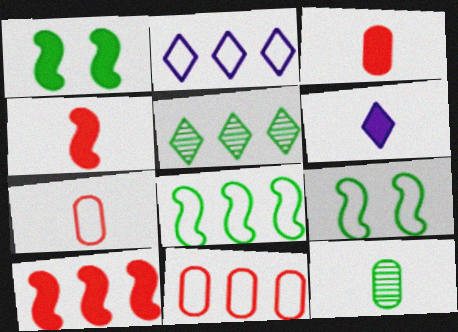[[2, 7, 9], 
[2, 8, 11]]